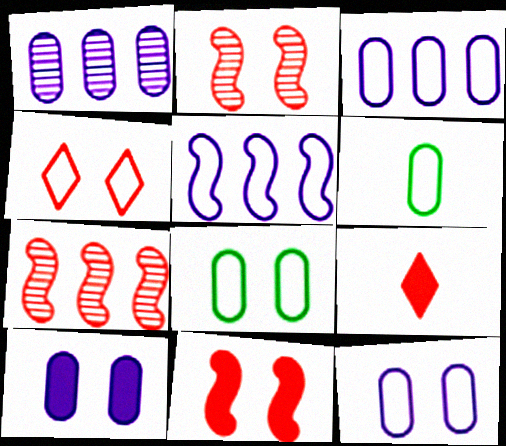[[4, 5, 6]]